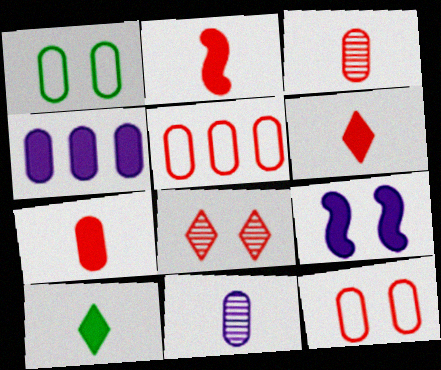[[1, 3, 4], 
[1, 8, 9], 
[2, 5, 8], 
[2, 6, 7]]